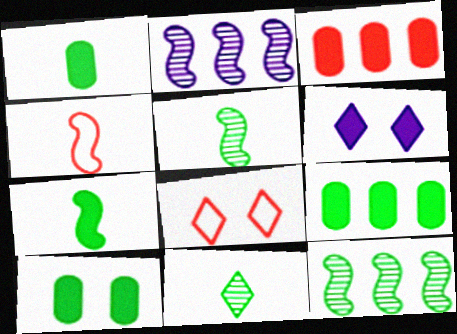[[1, 2, 8], 
[1, 9, 10], 
[3, 6, 7]]